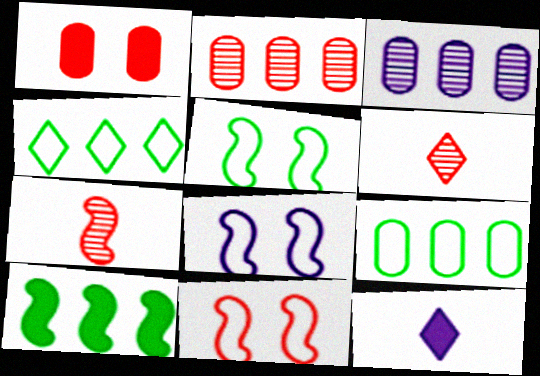[[1, 10, 12], 
[2, 5, 12], 
[3, 8, 12], 
[5, 8, 11], 
[7, 8, 10]]